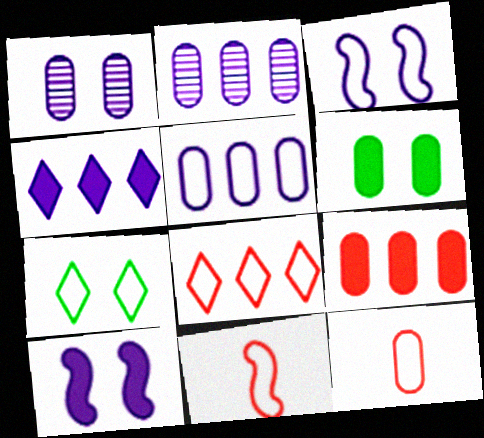[[2, 6, 12], 
[5, 7, 11]]